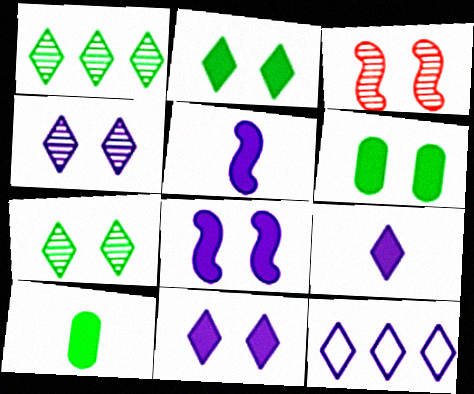[[3, 10, 12], 
[4, 9, 12]]